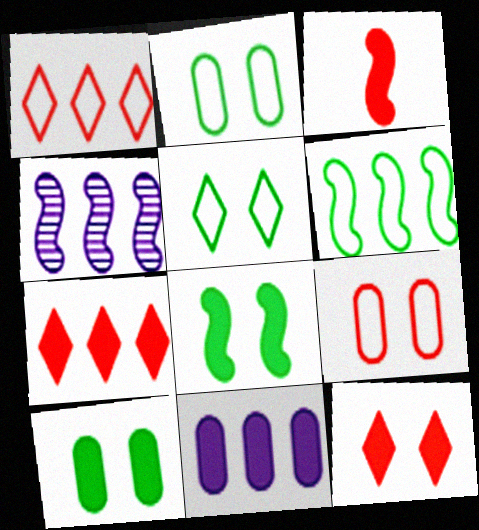[]